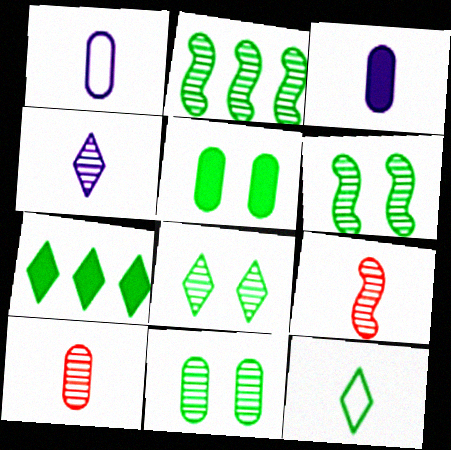[[2, 5, 12], 
[3, 9, 12], 
[6, 8, 11], 
[7, 8, 12]]